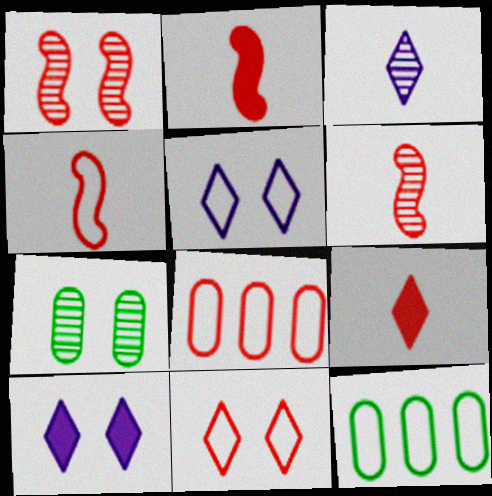[[1, 8, 9], 
[2, 4, 6], 
[4, 5, 12], 
[4, 8, 11], 
[6, 10, 12]]